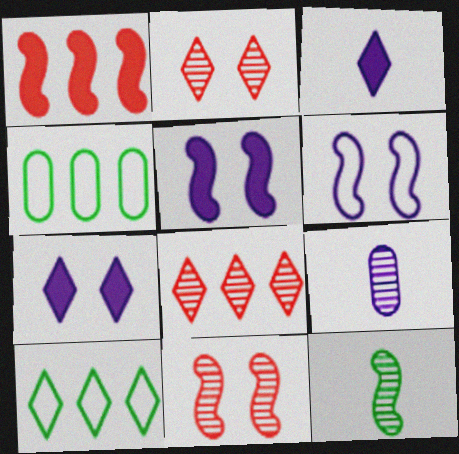[[1, 6, 12], 
[2, 3, 10], 
[3, 4, 11]]